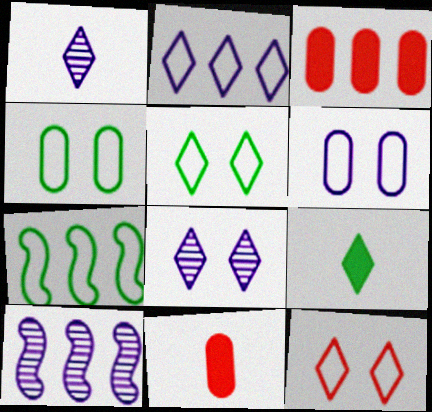[[5, 10, 11], 
[7, 8, 11]]